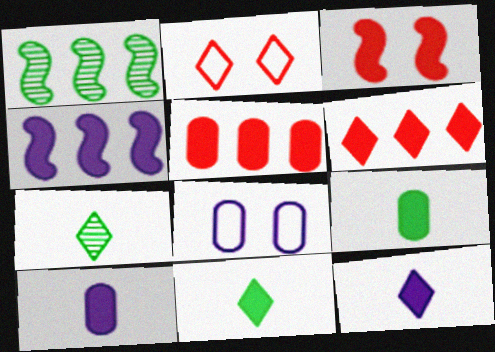[[1, 2, 10]]